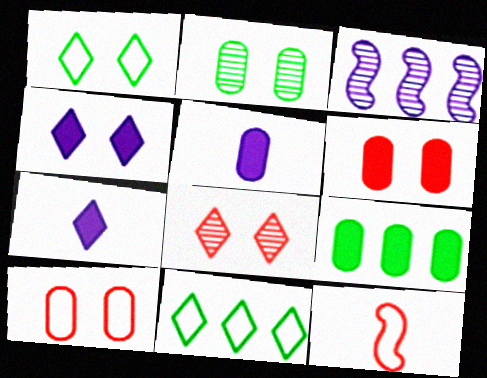[[1, 4, 8], 
[5, 6, 9], 
[7, 8, 11]]